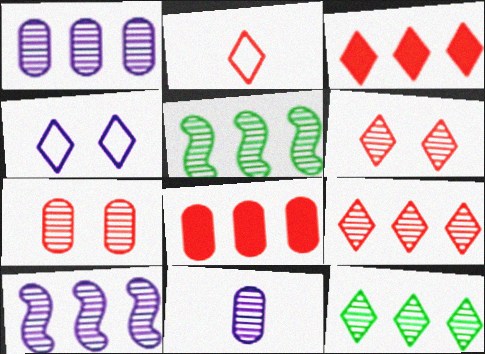[[1, 5, 9], 
[2, 3, 6], 
[5, 6, 11]]